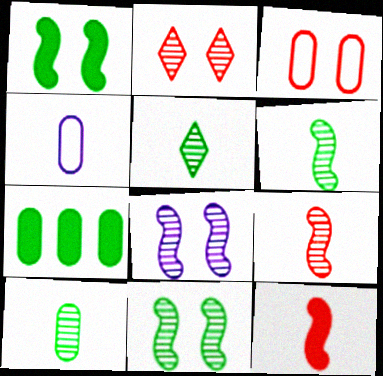[[4, 5, 12], 
[5, 6, 10]]